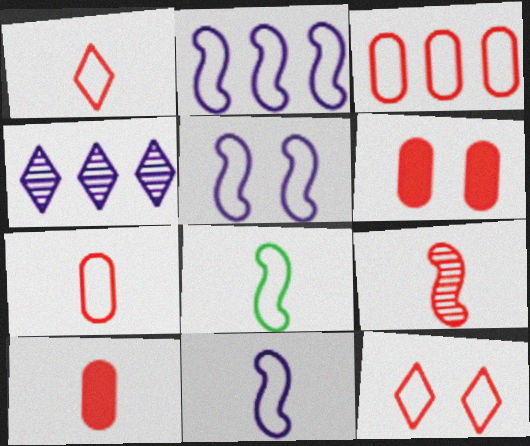[[1, 9, 10], 
[2, 5, 11], 
[4, 6, 8]]